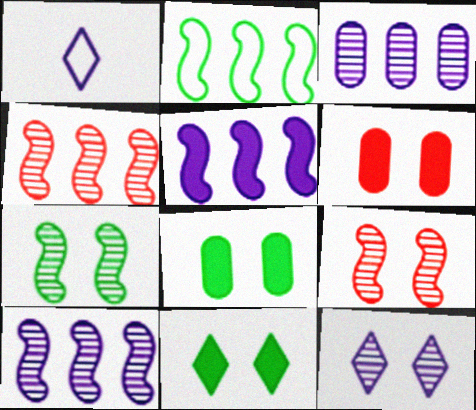[[1, 4, 8], 
[2, 4, 5]]